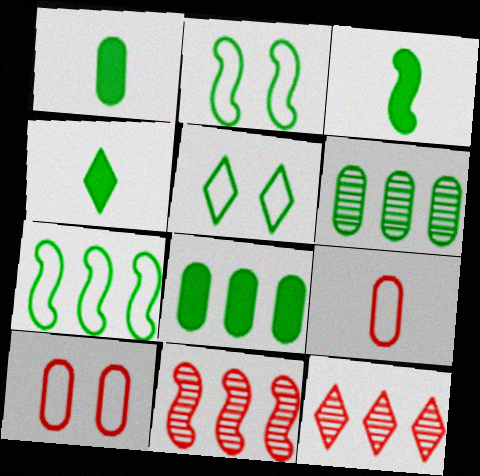[[1, 3, 4], 
[2, 4, 6], 
[3, 5, 6]]